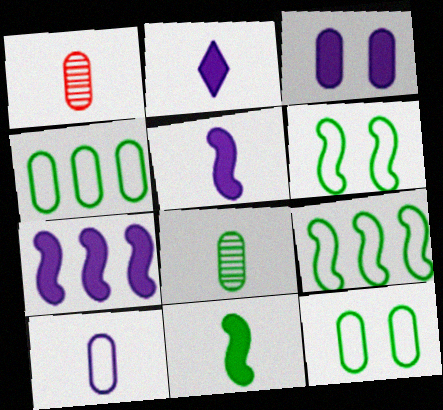[[1, 3, 4], 
[2, 3, 7]]